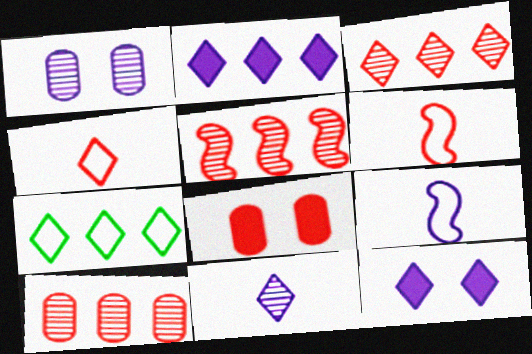[[1, 2, 9], 
[2, 3, 7], 
[3, 5, 10], 
[3, 6, 8], 
[4, 5, 8]]